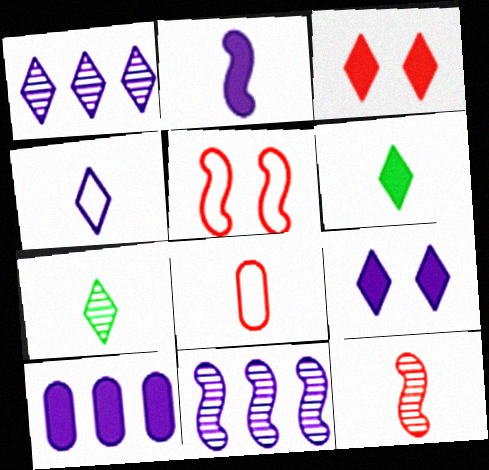[[1, 4, 9], 
[2, 7, 8], 
[2, 9, 10], 
[5, 7, 10]]